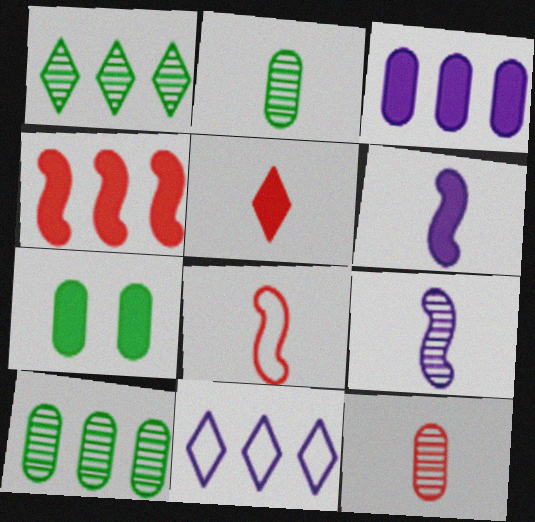[[4, 10, 11], 
[5, 8, 12]]